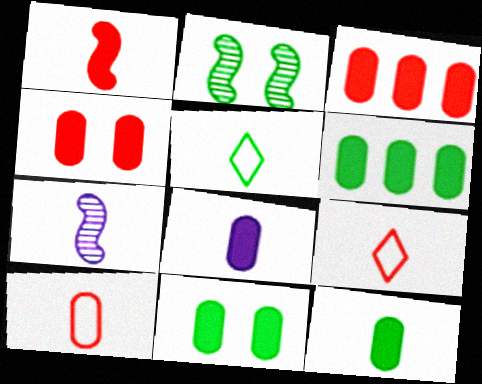[[2, 5, 6], 
[3, 8, 11], 
[4, 6, 8], 
[6, 11, 12], 
[7, 9, 12]]